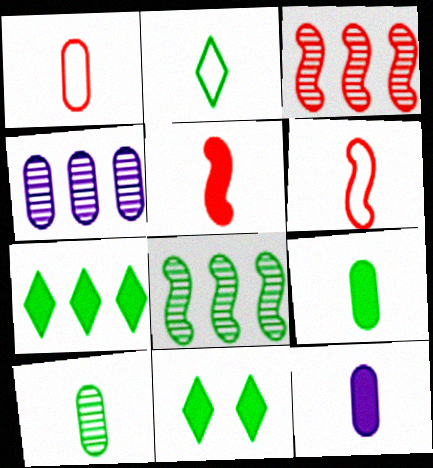[[1, 10, 12], 
[4, 6, 11]]